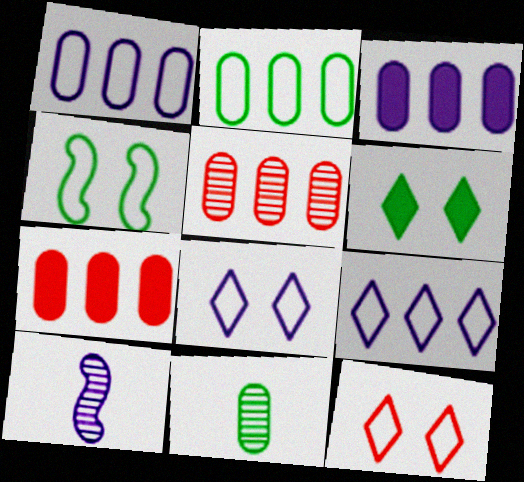[[2, 3, 5], 
[3, 8, 10]]